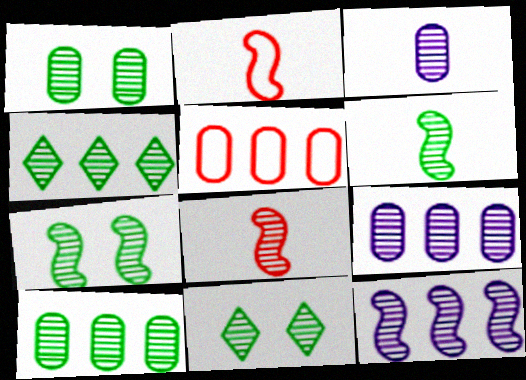[[1, 4, 6], 
[1, 7, 11], 
[6, 10, 11], 
[7, 8, 12], 
[8, 9, 11]]